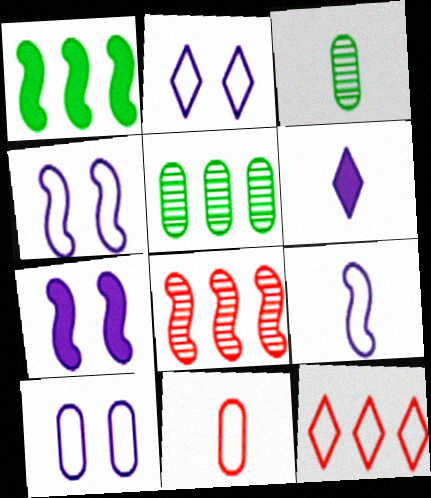[[2, 4, 10], 
[3, 7, 12]]